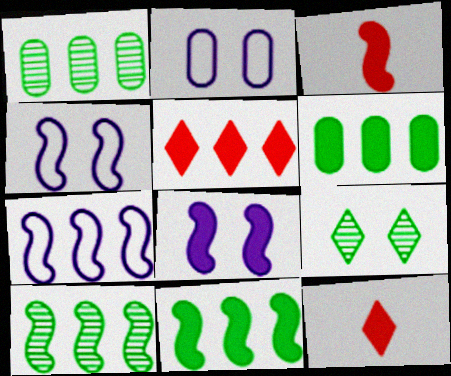[[1, 4, 12], 
[1, 5, 7], 
[2, 10, 12], 
[3, 4, 10], 
[3, 8, 11], 
[6, 8, 12]]